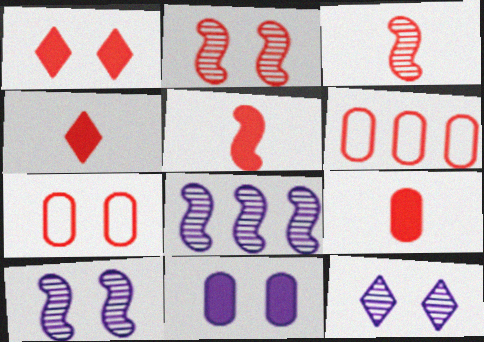[[1, 2, 7], 
[1, 3, 6], 
[2, 4, 6], 
[4, 5, 9]]